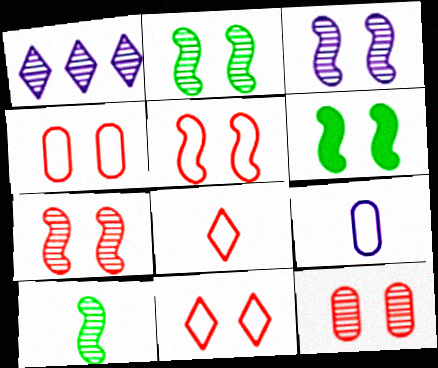[[1, 10, 12], 
[2, 3, 7], 
[3, 5, 6], 
[4, 5, 11]]